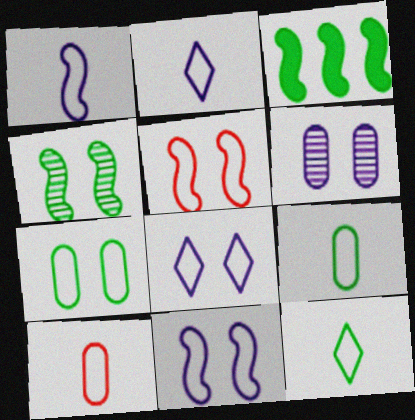[[1, 10, 12], 
[5, 7, 8]]